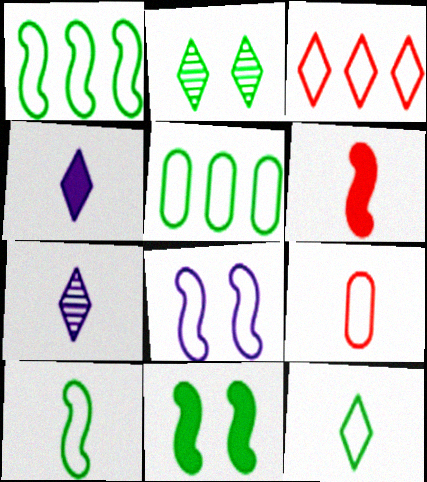[[2, 3, 4]]